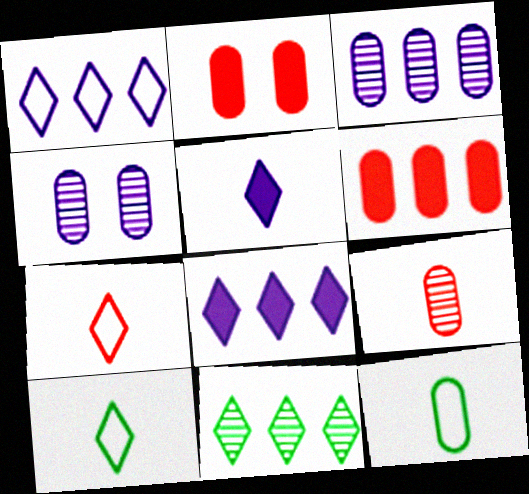[[2, 3, 12], 
[4, 6, 12]]